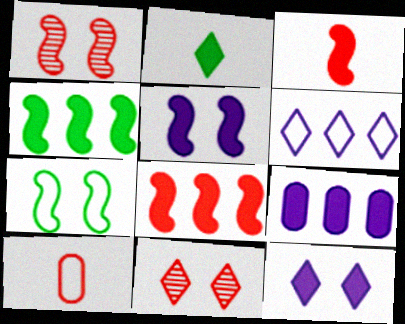[[1, 5, 7], 
[2, 6, 11], 
[3, 4, 5], 
[6, 7, 10], 
[8, 10, 11]]